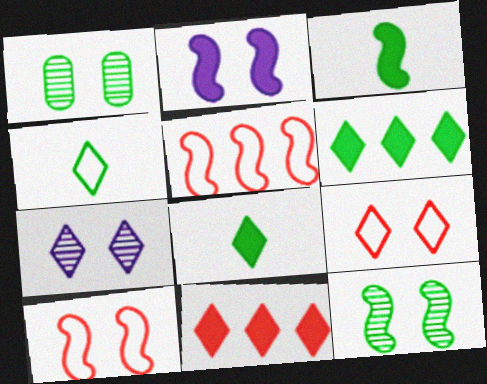[[1, 2, 9], 
[2, 10, 12], 
[4, 7, 11]]